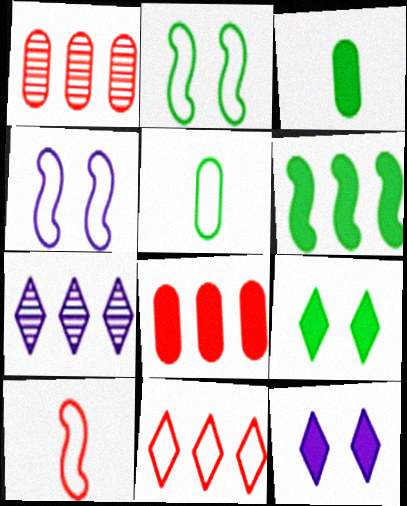[[3, 6, 9], 
[4, 5, 11]]